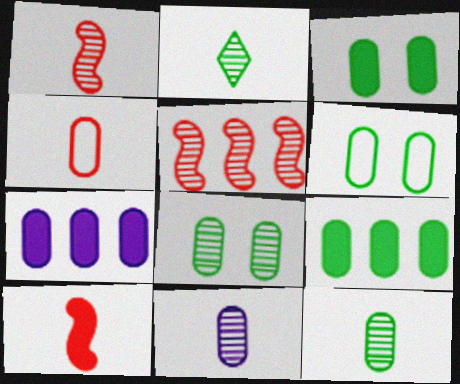[[1, 2, 11], 
[3, 6, 8], 
[4, 7, 8], 
[6, 9, 12]]